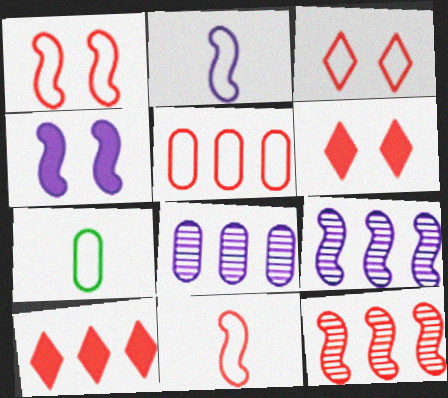[[2, 4, 9], 
[3, 5, 11], 
[5, 10, 12], 
[6, 7, 9]]